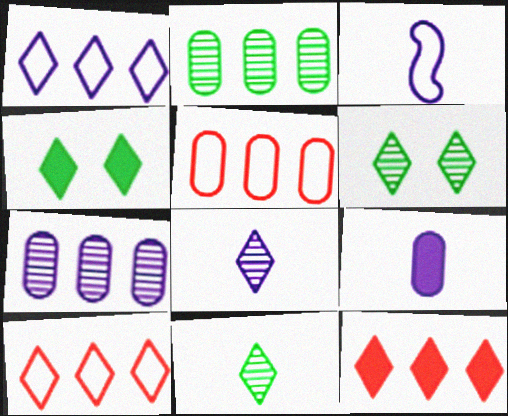[[3, 8, 9], 
[4, 8, 10]]